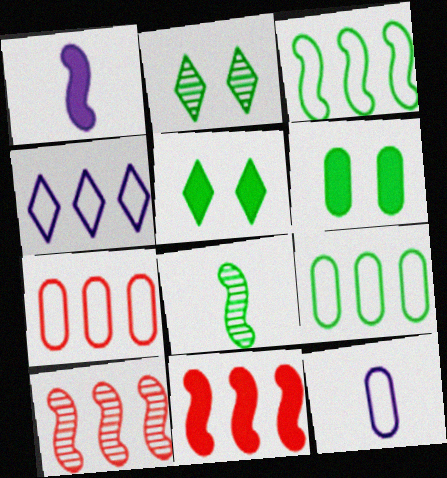[[1, 2, 7], 
[2, 11, 12], 
[3, 4, 7], 
[5, 8, 9], 
[5, 10, 12]]